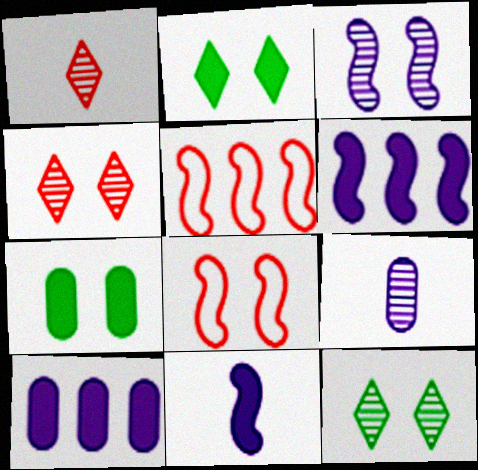[[2, 5, 9]]